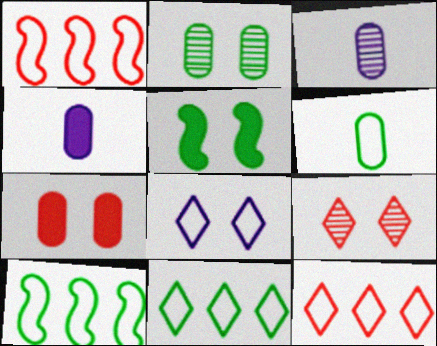[[1, 6, 8], 
[3, 5, 12], 
[4, 9, 10]]